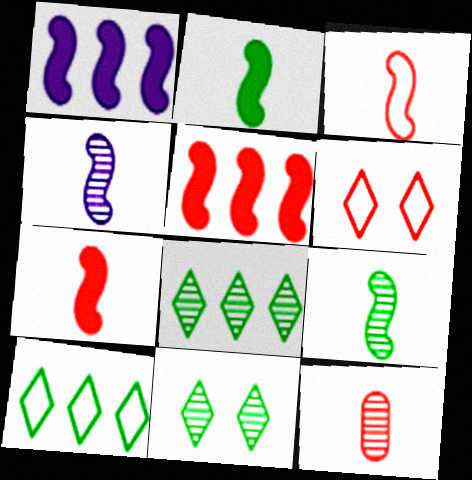[[2, 3, 4], 
[5, 6, 12]]